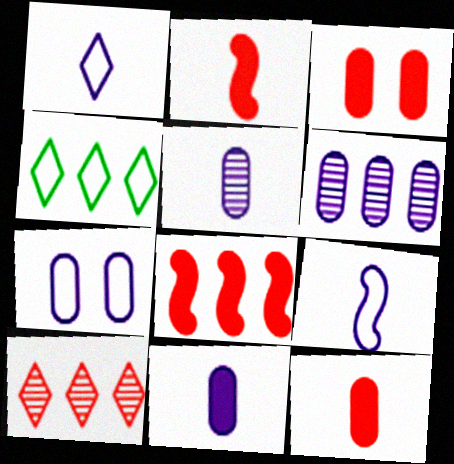[[4, 6, 8], 
[6, 7, 11]]